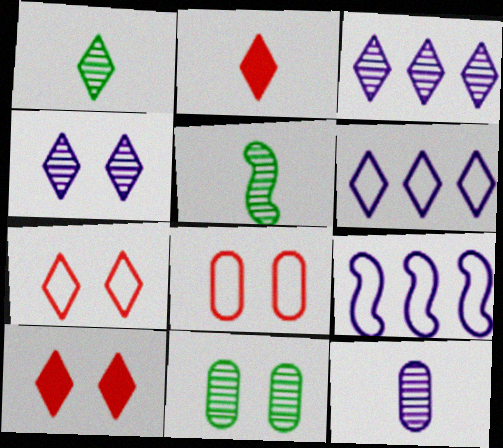[[1, 6, 10], 
[2, 9, 11]]